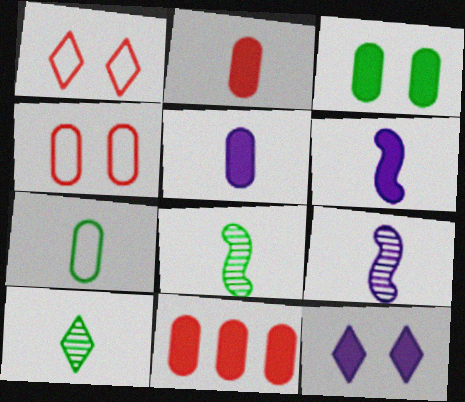[[3, 5, 11]]